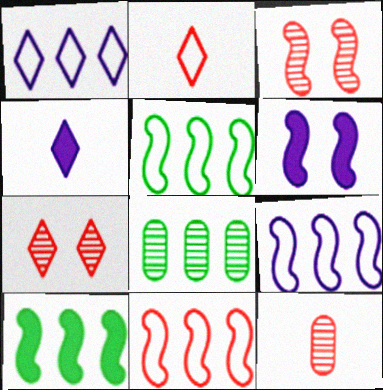[[2, 6, 8], 
[5, 9, 11]]